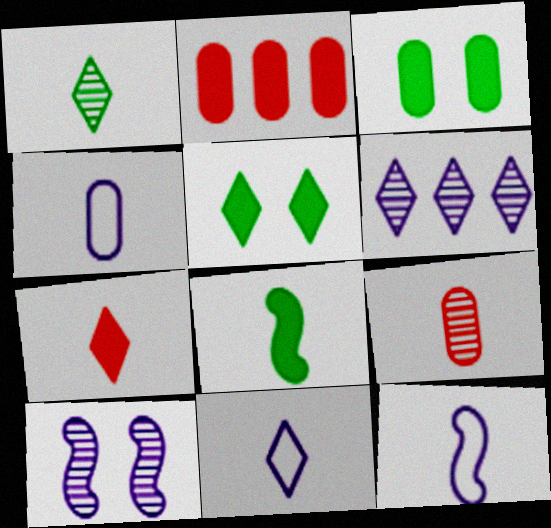[[1, 7, 11], 
[4, 11, 12], 
[8, 9, 11]]